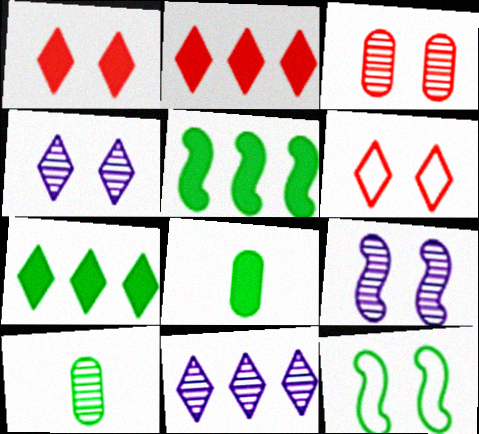[[7, 10, 12]]